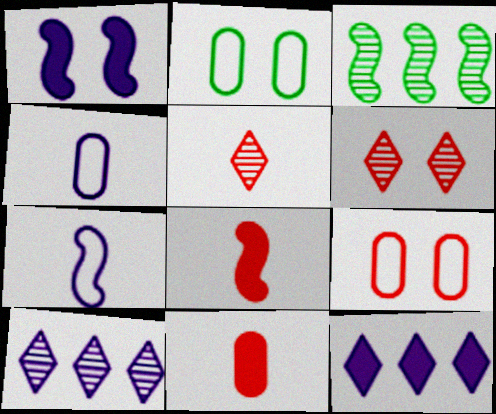[[1, 2, 6], 
[1, 4, 10], 
[2, 8, 10]]